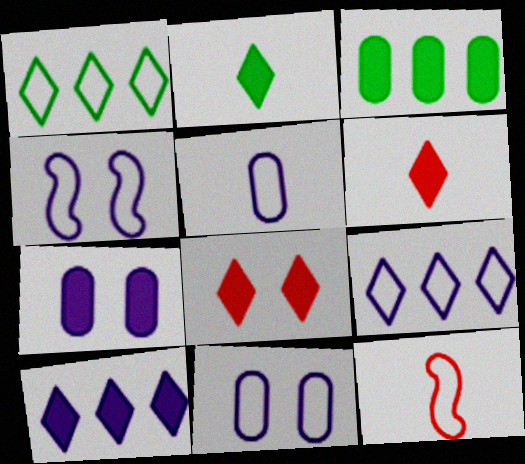[[1, 11, 12], 
[2, 8, 10], 
[4, 5, 9]]